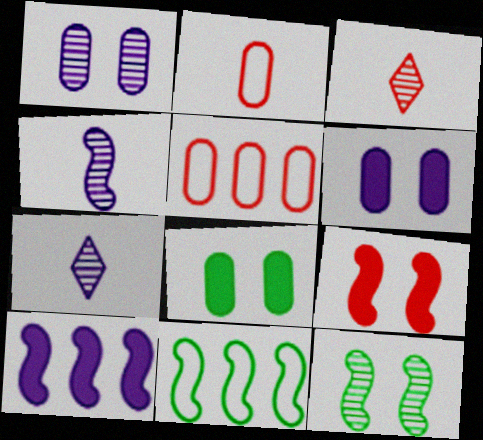[[3, 5, 9], 
[3, 6, 11], 
[4, 9, 11]]